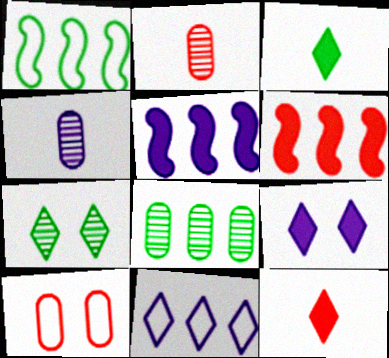[[1, 2, 9], 
[6, 8, 11], 
[7, 11, 12]]